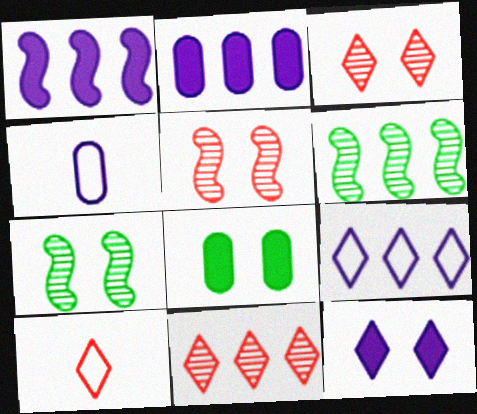[[2, 7, 10]]